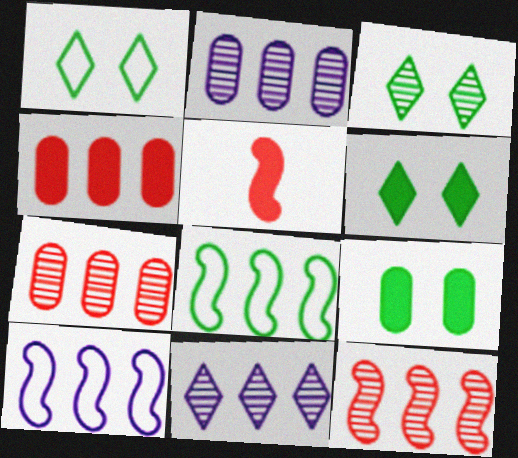[[1, 2, 5], 
[1, 3, 6], 
[4, 8, 11]]